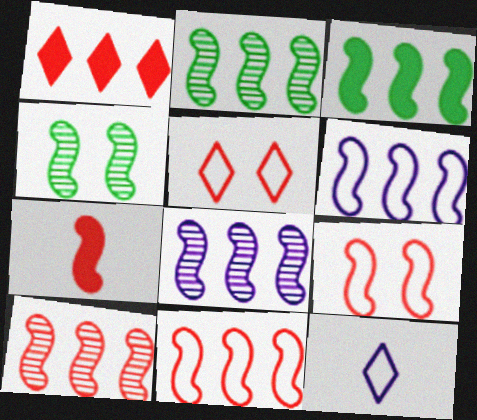[[2, 8, 10], 
[3, 6, 10], 
[3, 8, 11], 
[4, 6, 7], 
[7, 9, 10]]